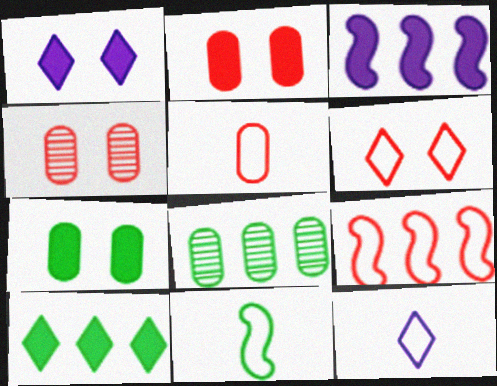[[5, 6, 9], 
[5, 11, 12]]